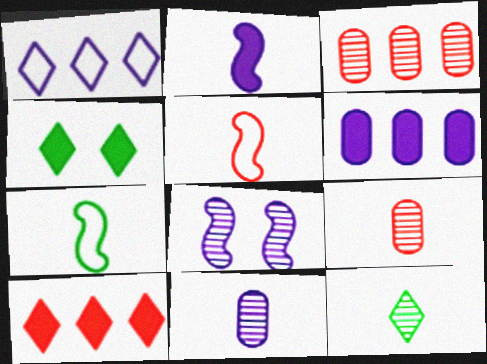[[3, 8, 12]]